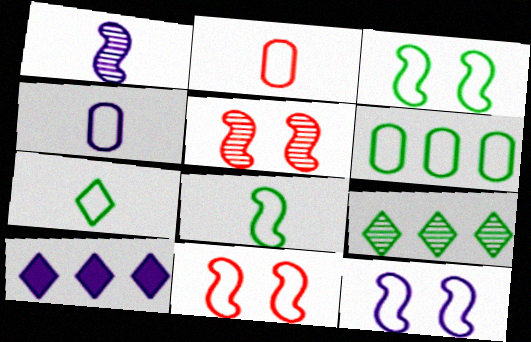[[3, 6, 7], 
[3, 11, 12]]